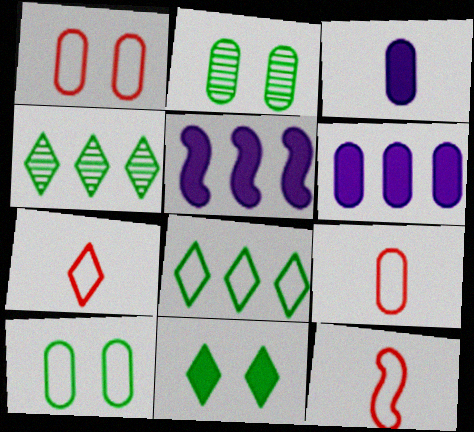[[2, 5, 7], 
[2, 6, 9], 
[7, 9, 12]]